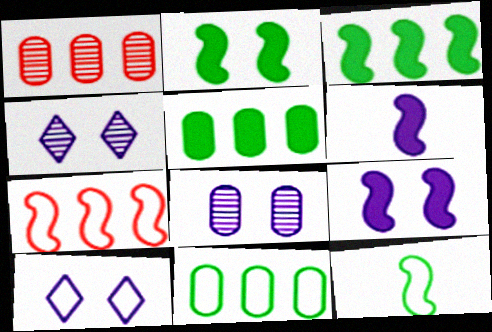[[8, 9, 10]]